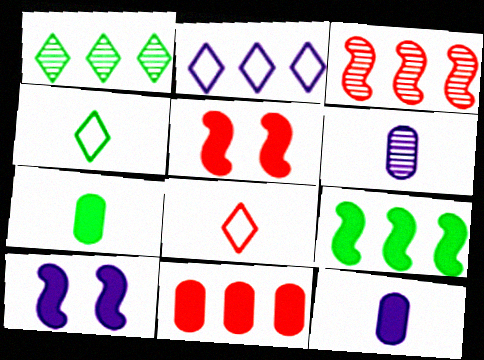[[2, 6, 10]]